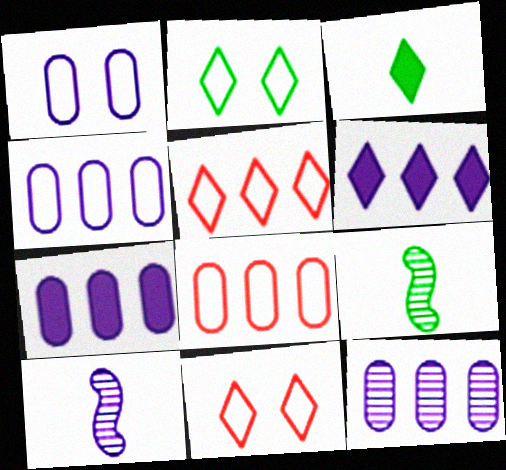[[1, 6, 10], 
[4, 7, 12], 
[7, 9, 11]]